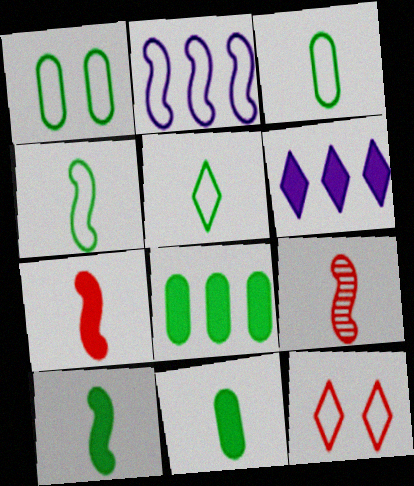[[1, 6, 9], 
[2, 3, 12], 
[3, 4, 5]]